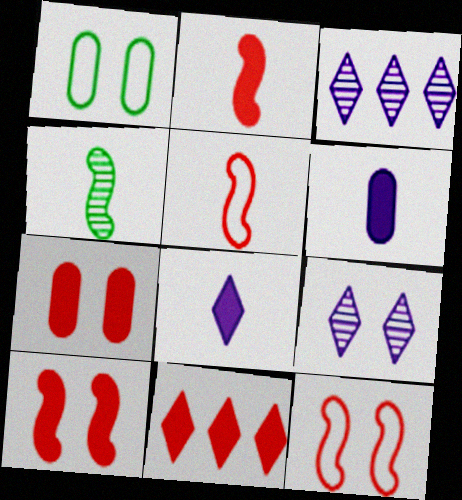[[1, 2, 3], 
[1, 9, 10], 
[2, 7, 11]]